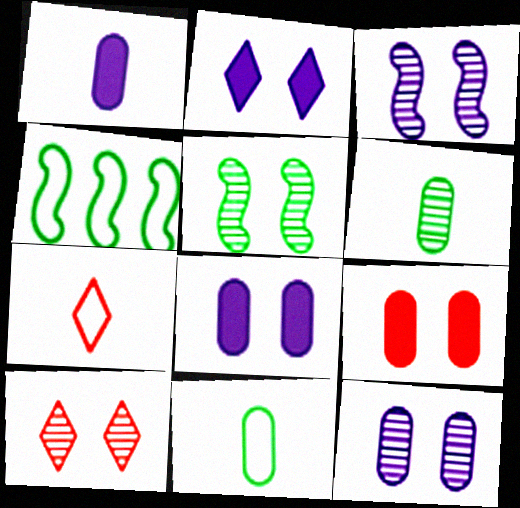[[1, 4, 10], 
[5, 10, 12]]